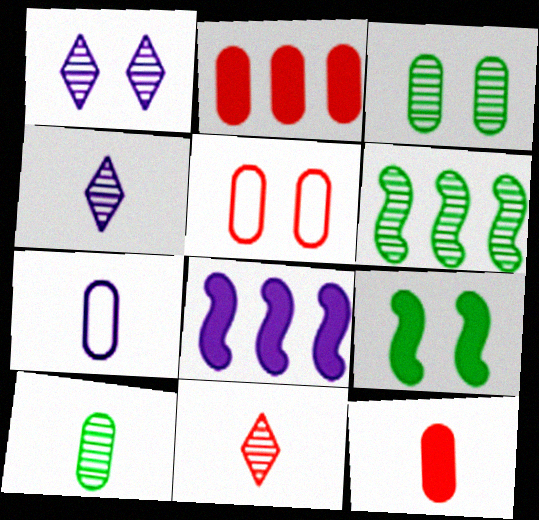[[1, 5, 9], 
[1, 7, 8], 
[2, 3, 7], 
[7, 10, 12]]